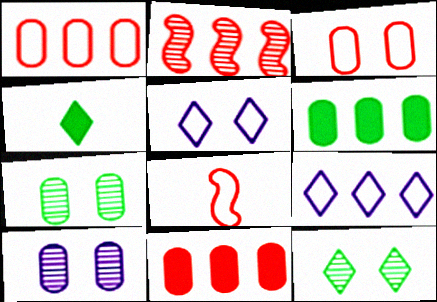[[2, 6, 9]]